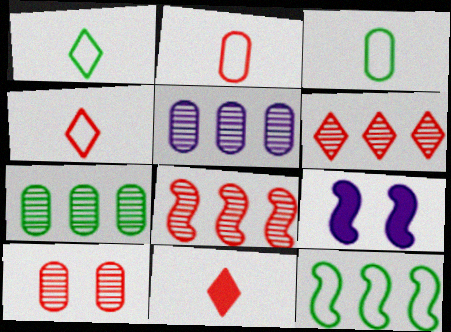[[3, 6, 9], 
[4, 7, 9]]